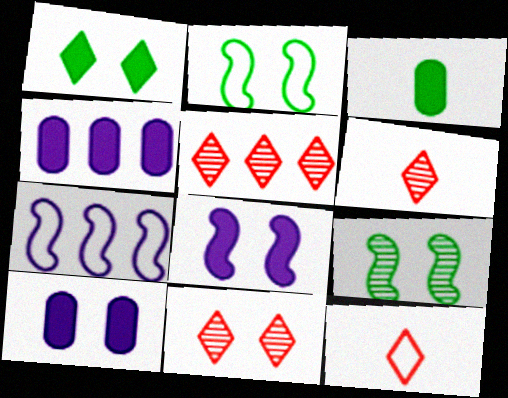[[2, 4, 6], 
[2, 10, 11], 
[3, 7, 11], 
[4, 9, 12], 
[5, 6, 11]]